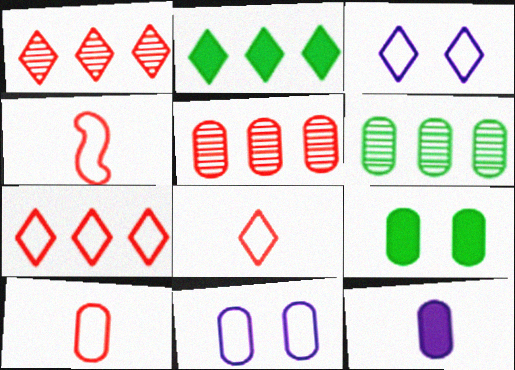[[4, 8, 10]]